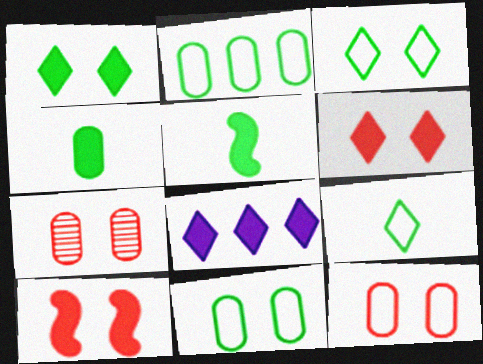[[4, 8, 10]]